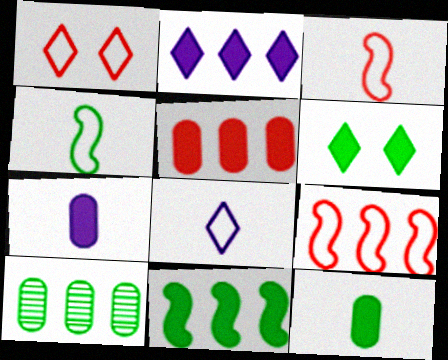[[2, 5, 11], 
[2, 9, 10], 
[4, 6, 10], 
[6, 11, 12]]